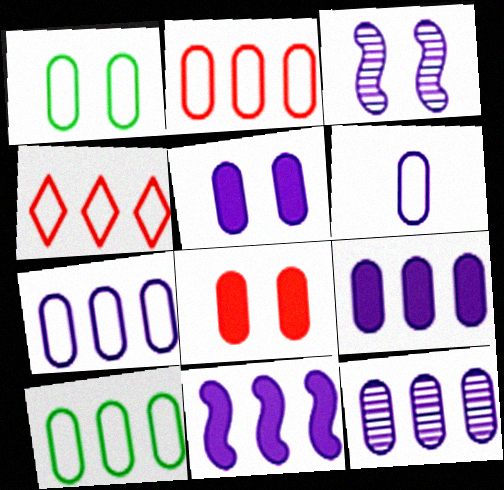[[1, 2, 6], 
[2, 7, 10], 
[5, 6, 12], 
[7, 9, 12]]